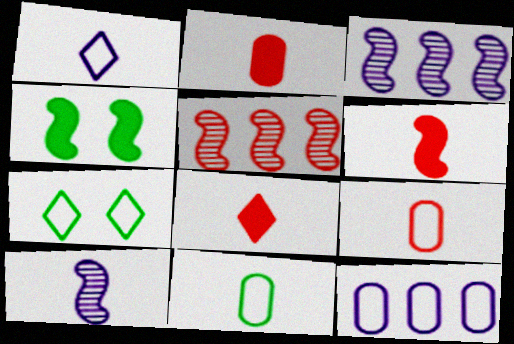[[2, 3, 7], 
[2, 6, 8], 
[8, 10, 11]]